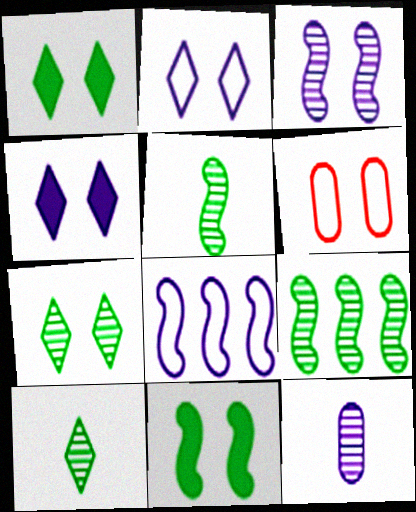[[1, 3, 6], 
[4, 8, 12]]